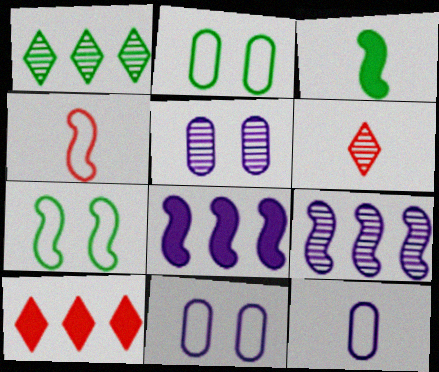[[1, 2, 3], 
[2, 6, 8], 
[3, 6, 12]]